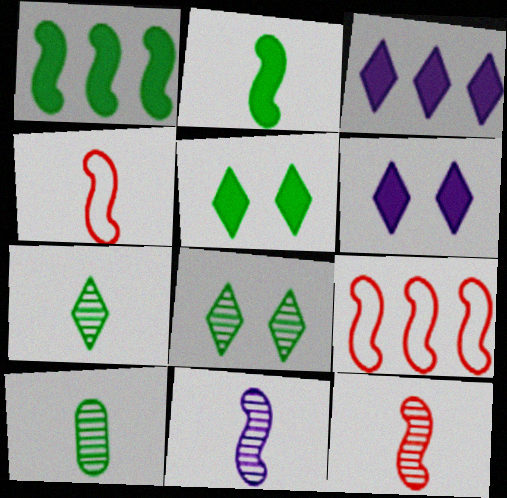[[2, 4, 11], 
[6, 9, 10]]